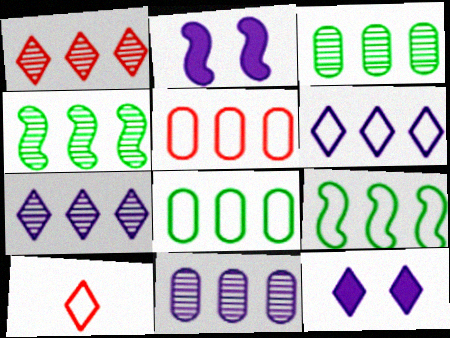[[1, 4, 11], 
[2, 3, 10], 
[5, 6, 9]]